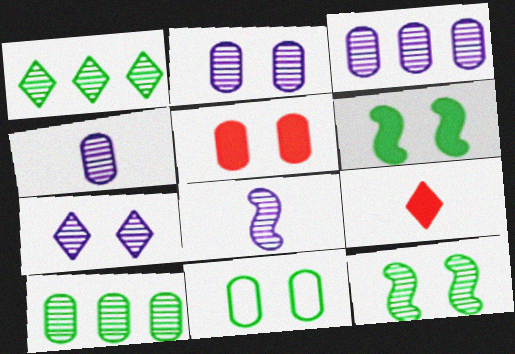[[2, 3, 4], 
[2, 5, 11], 
[3, 7, 8]]